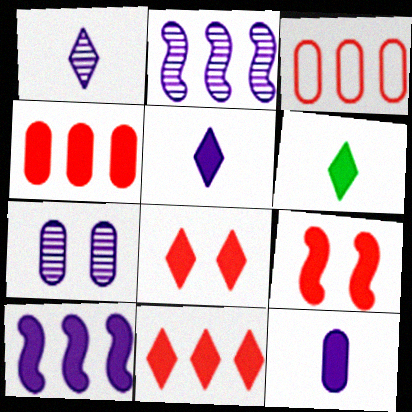[[1, 2, 7]]